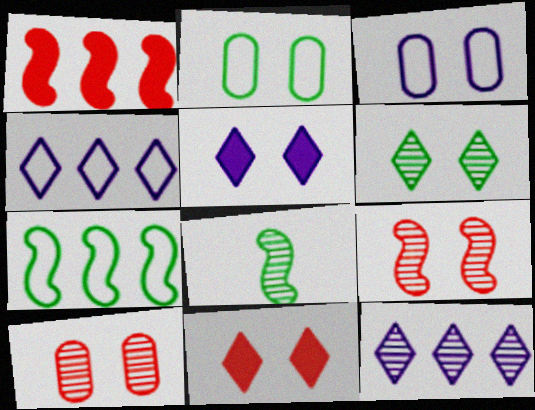[[2, 5, 9], 
[8, 10, 12]]